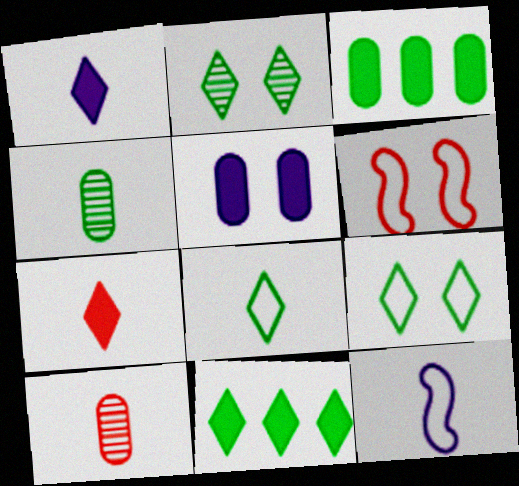[[2, 5, 6], 
[2, 8, 11], 
[4, 7, 12]]